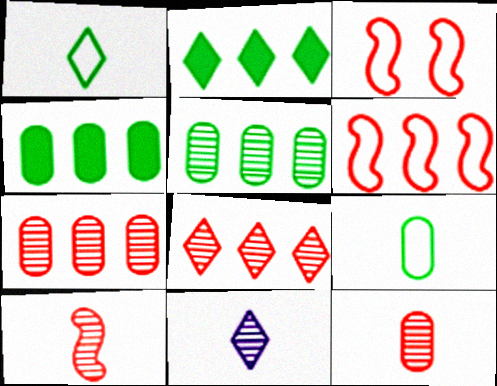[[3, 4, 11]]